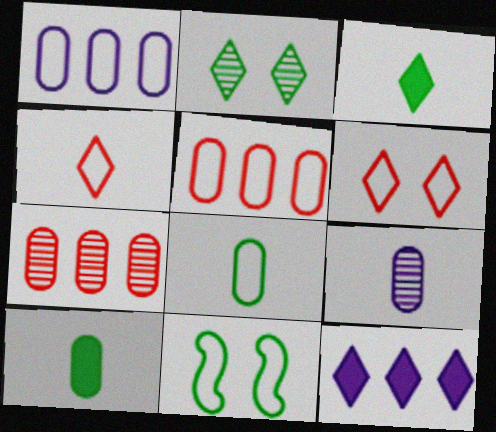[[1, 4, 11], 
[2, 4, 12]]